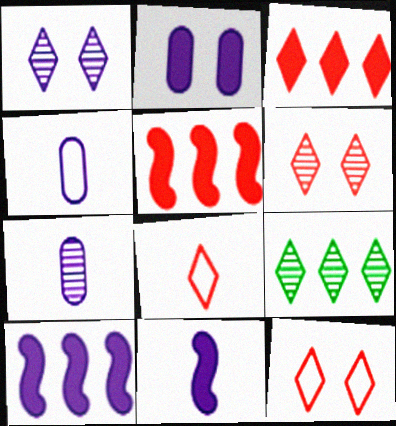[[1, 4, 10], 
[3, 6, 8]]